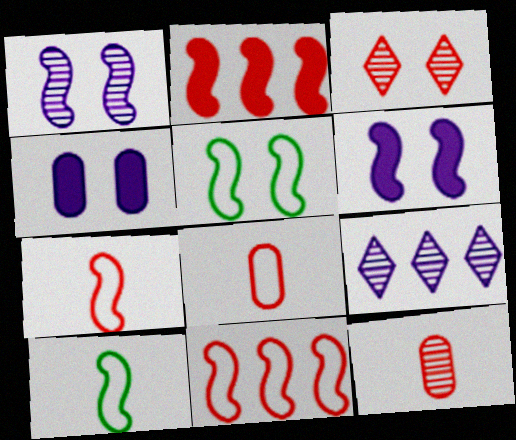[[1, 2, 10], 
[2, 3, 8], 
[3, 4, 5]]